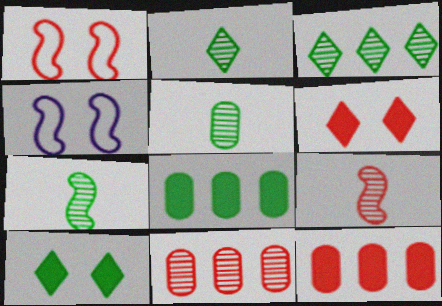[[2, 4, 12], 
[2, 5, 7]]